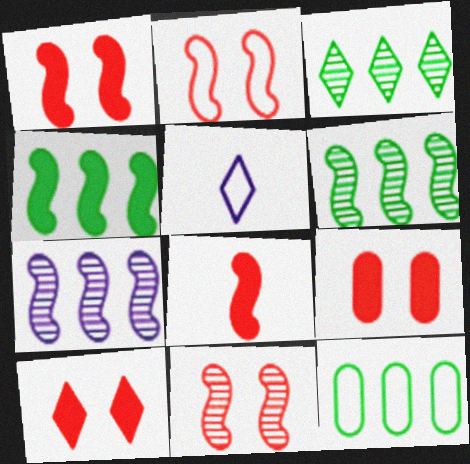[[1, 2, 11], 
[1, 9, 10], 
[2, 5, 12], 
[3, 4, 12], 
[3, 5, 10], 
[5, 6, 9]]